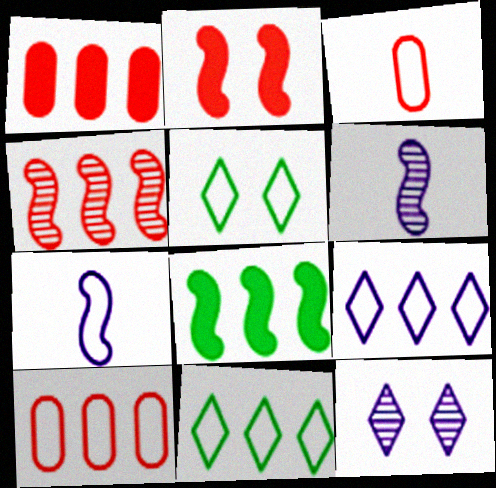[[1, 5, 6], 
[3, 8, 12], 
[5, 7, 10]]